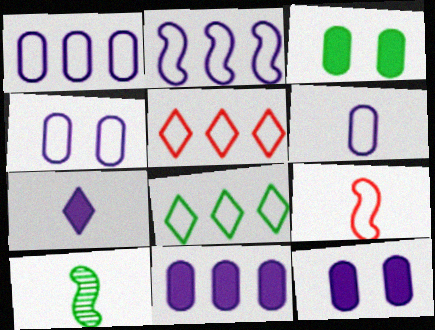[[1, 4, 6], 
[3, 8, 10], 
[4, 8, 9], 
[5, 10, 12]]